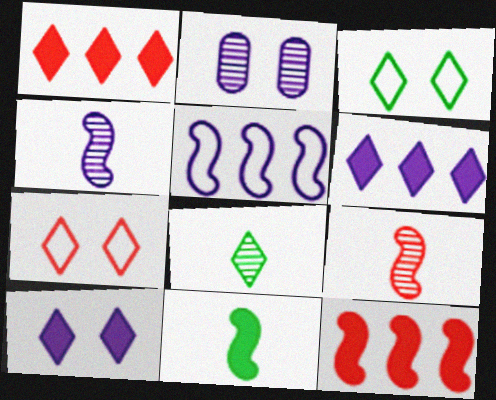[[6, 7, 8]]